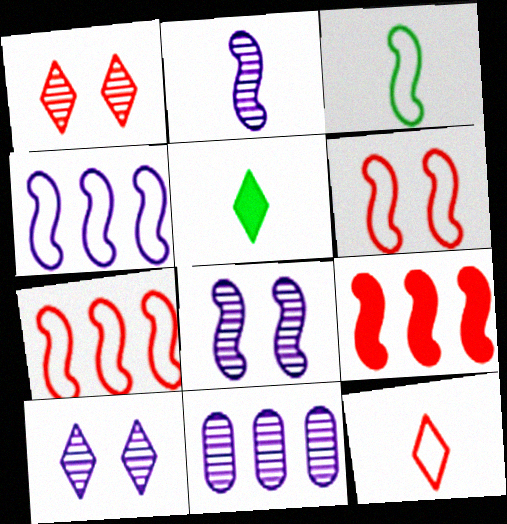[[2, 10, 11], 
[3, 4, 6], 
[3, 8, 9], 
[5, 6, 11]]